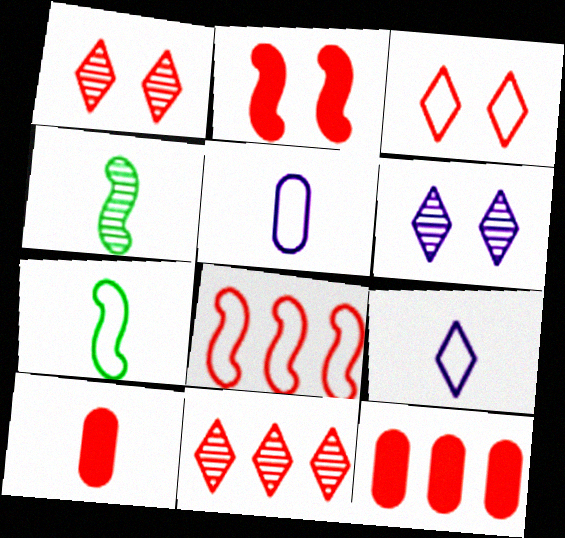[[1, 8, 10], 
[4, 9, 10], 
[6, 7, 12], 
[8, 11, 12]]